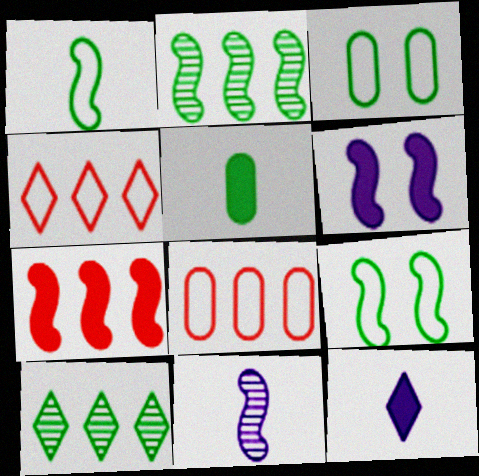[[5, 9, 10], 
[7, 9, 11]]